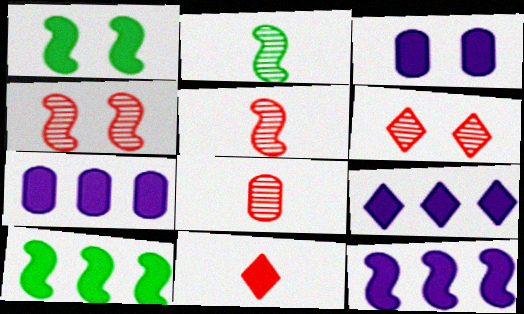[[1, 7, 11], 
[3, 10, 11], 
[7, 9, 12]]